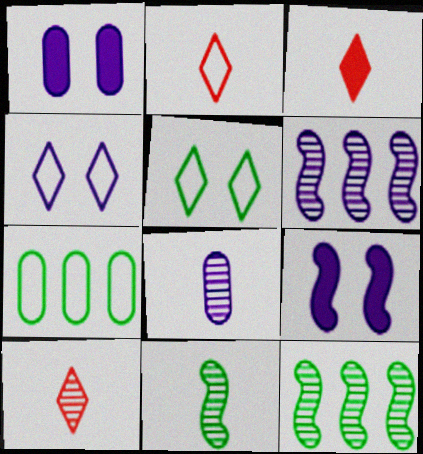[[1, 2, 12], 
[2, 3, 10], 
[7, 9, 10], 
[8, 10, 11]]